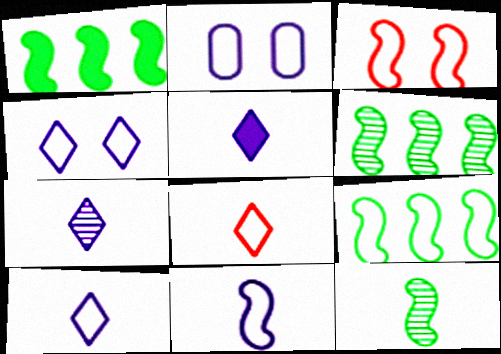[[1, 6, 9], 
[2, 8, 9], 
[3, 9, 11], 
[5, 7, 10]]